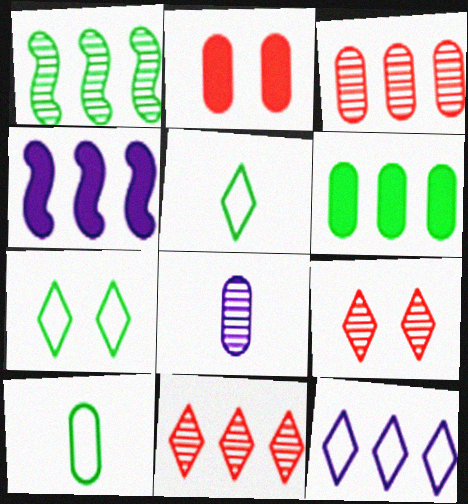[[1, 8, 9], 
[4, 9, 10]]